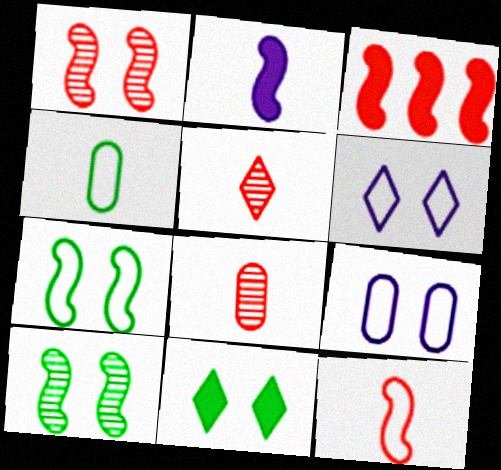[[1, 3, 12], 
[1, 9, 11], 
[2, 4, 5]]